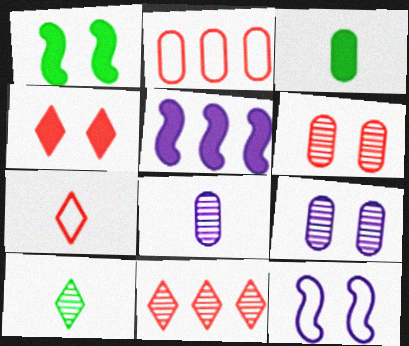[[2, 3, 9], 
[3, 4, 5], 
[3, 11, 12], 
[4, 7, 11]]